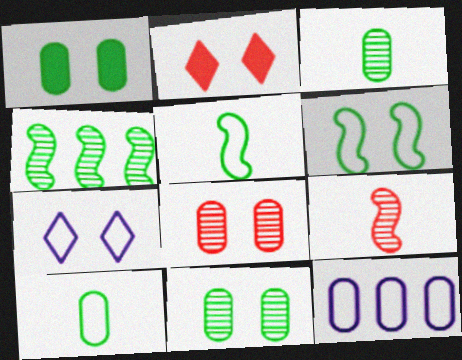[]